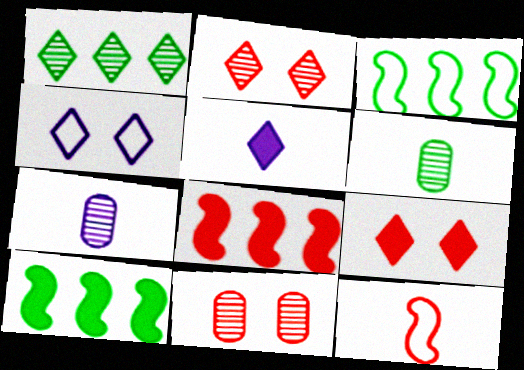[[3, 5, 11], 
[3, 7, 9], 
[4, 6, 8], 
[5, 6, 12]]